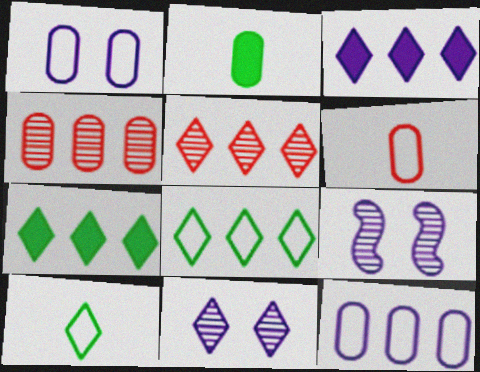[[1, 2, 4], 
[3, 5, 8], 
[6, 7, 9]]